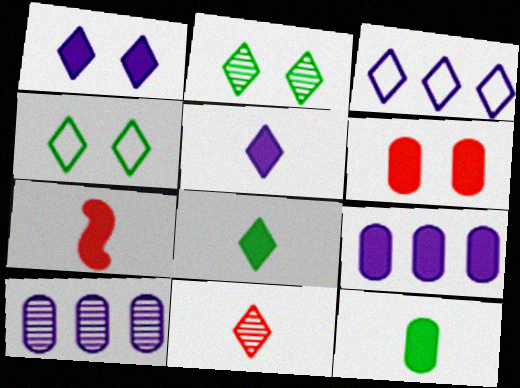[[4, 7, 10], 
[5, 7, 12], 
[6, 9, 12]]